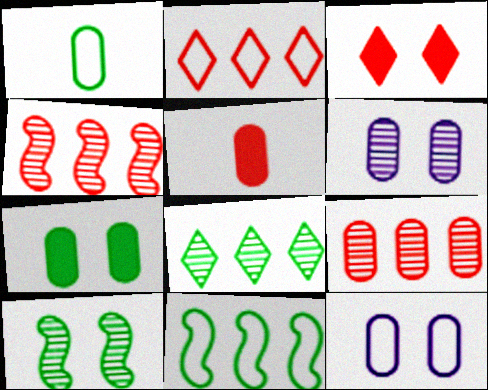[[3, 10, 12]]